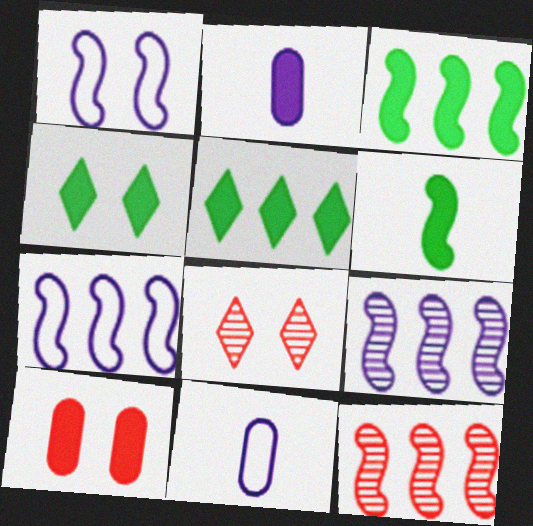[[1, 6, 12], 
[3, 7, 12], 
[3, 8, 11], 
[4, 11, 12]]